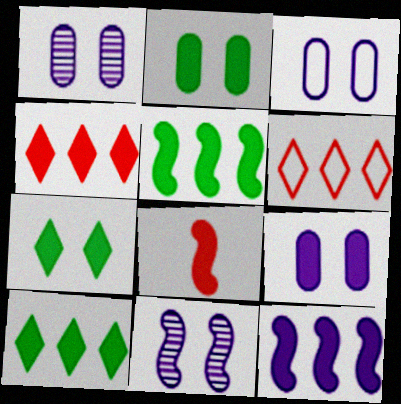[[1, 3, 9], 
[8, 9, 10]]